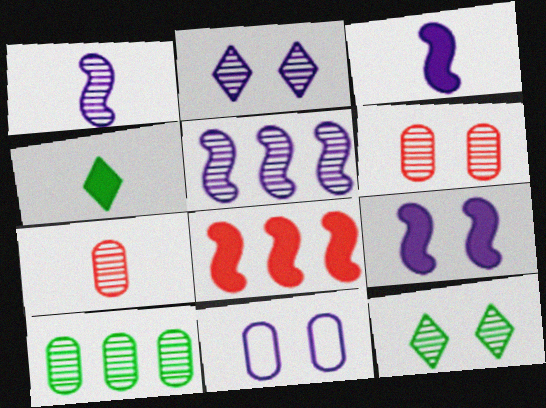[[2, 9, 11], 
[5, 7, 12]]